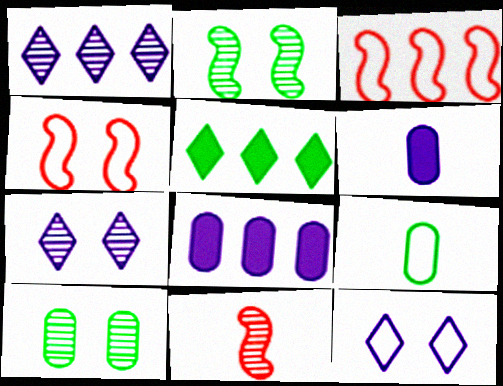[[1, 10, 11], 
[2, 5, 9], 
[3, 9, 12]]